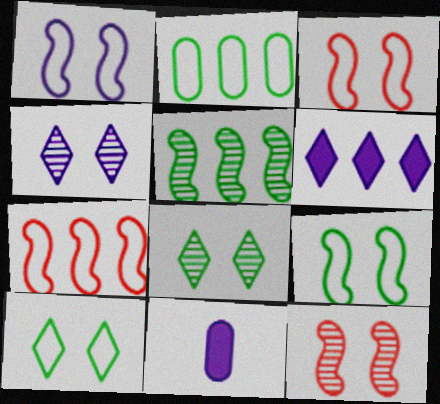[[1, 3, 9], 
[7, 8, 11]]